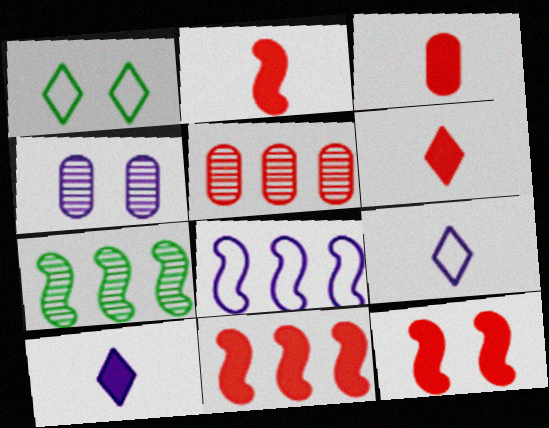[[1, 4, 12], 
[2, 3, 6], 
[2, 11, 12], 
[4, 8, 10], 
[7, 8, 11]]